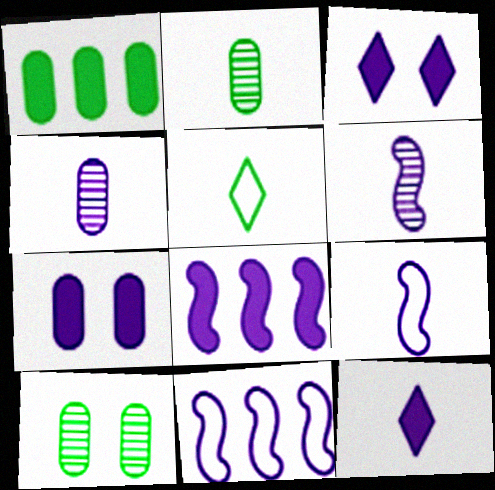[[3, 4, 11], 
[4, 9, 12], 
[7, 8, 12]]